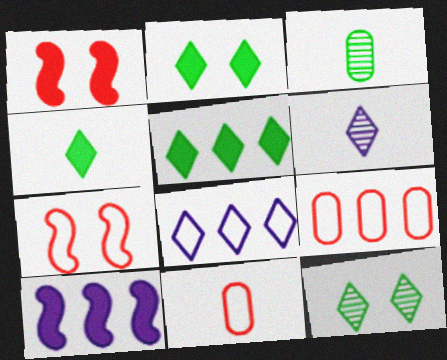[[1, 3, 8], 
[2, 4, 5], 
[10, 11, 12]]